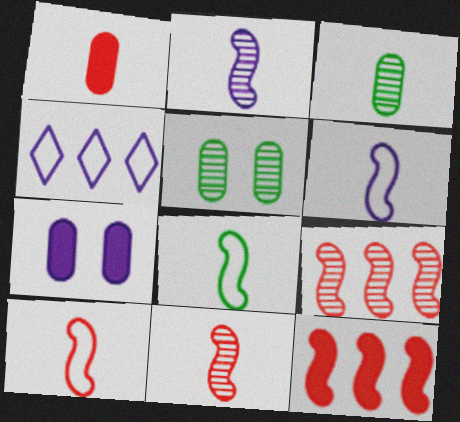[[2, 4, 7], 
[6, 8, 10]]